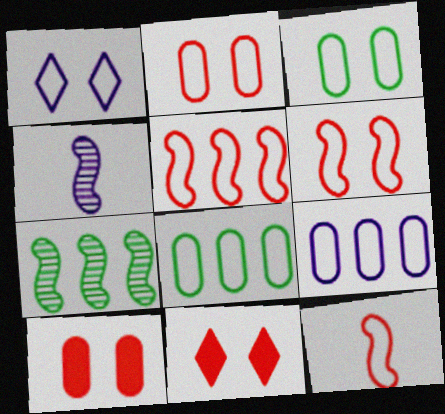[[1, 3, 6], 
[1, 8, 12], 
[4, 8, 11], 
[5, 6, 12]]